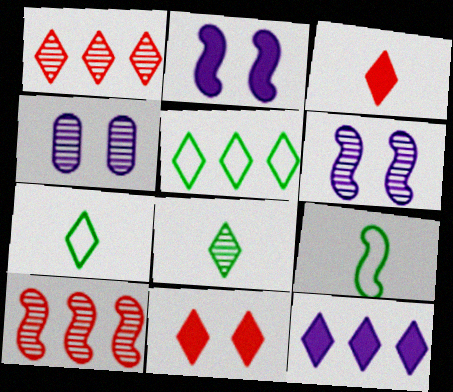[[1, 5, 12], 
[2, 9, 10], 
[4, 8, 10]]